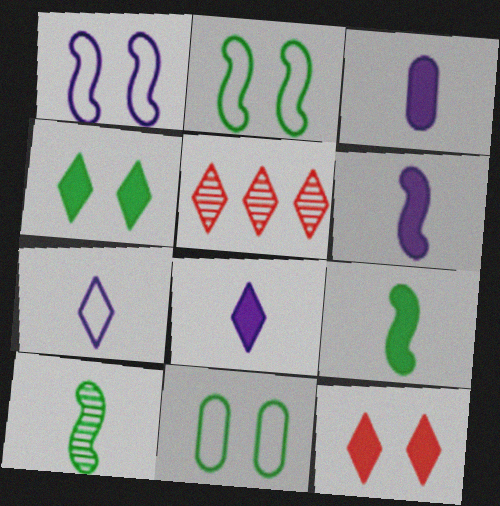[[2, 3, 5], 
[3, 6, 8], 
[4, 5, 7], 
[5, 6, 11]]